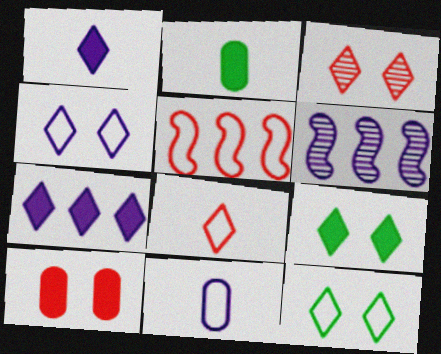[[3, 4, 9], 
[5, 11, 12]]